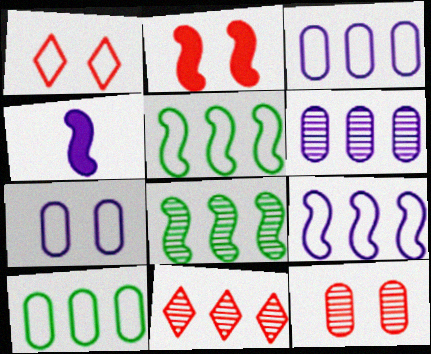[[1, 2, 12], 
[6, 8, 11]]